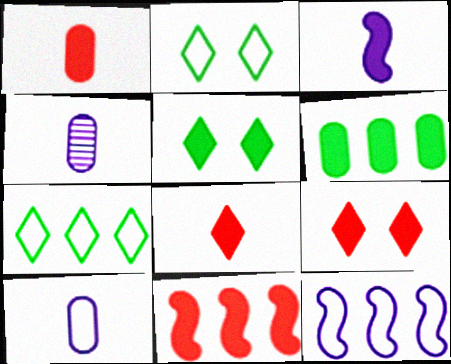[[1, 9, 11], 
[2, 4, 11], 
[3, 6, 9]]